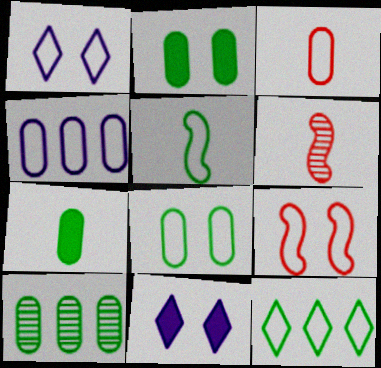[[1, 8, 9], 
[3, 4, 8], 
[5, 8, 12], 
[7, 8, 10]]